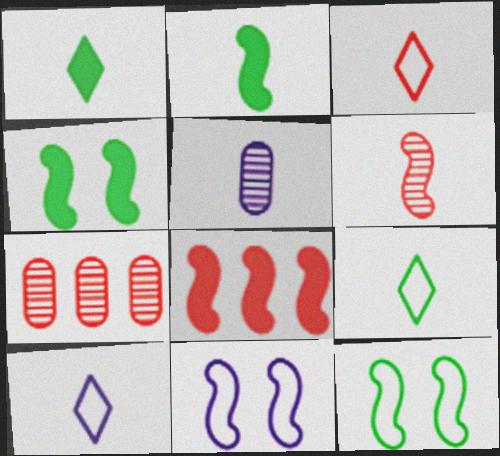[[1, 7, 11], 
[2, 3, 5], 
[3, 9, 10], 
[4, 7, 10]]